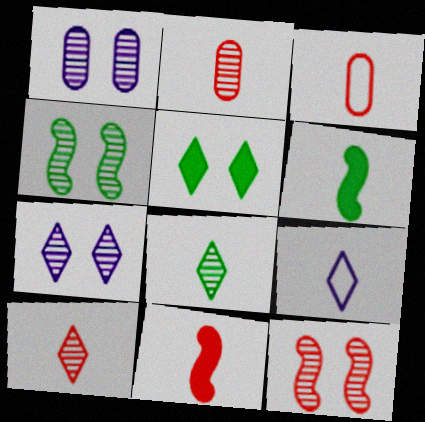[[2, 6, 9], 
[3, 10, 11]]